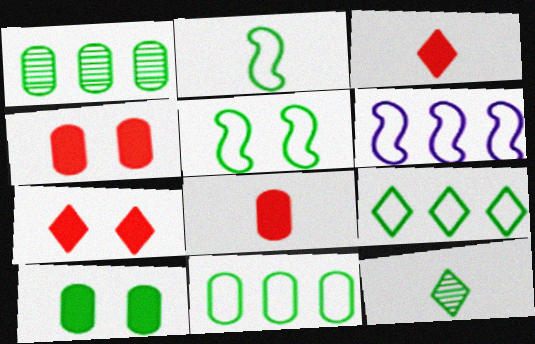[[4, 6, 12]]